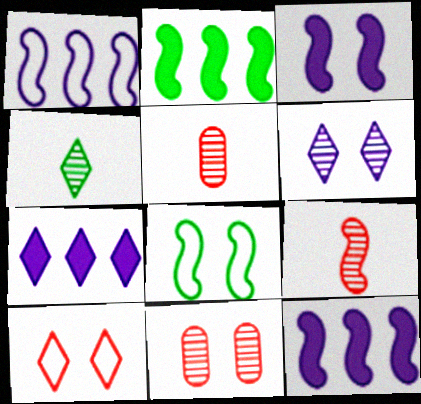[[4, 7, 10], 
[5, 7, 8], 
[8, 9, 12]]